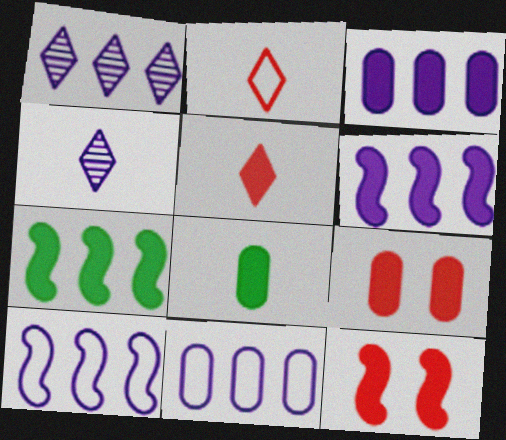[[1, 3, 10], 
[1, 6, 11], 
[3, 8, 9]]